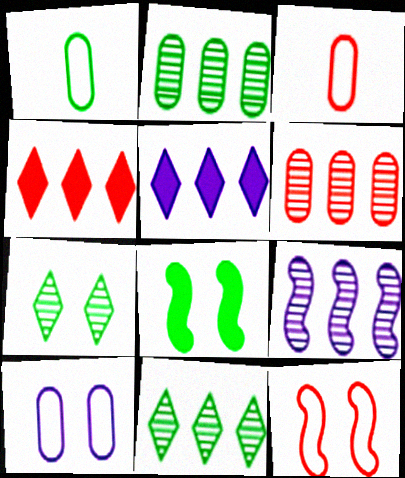[[1, 8, 11], 
[6, 9, 11]]